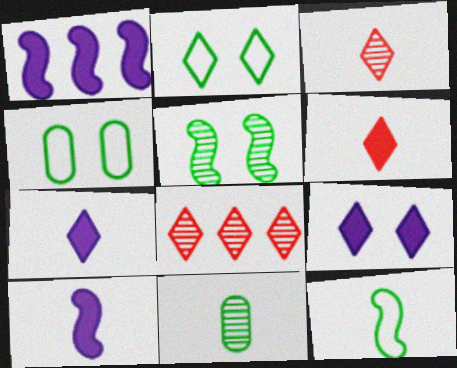[[1, 3, 4], 
[2, 7, 8], 
[4, 8, 10]]